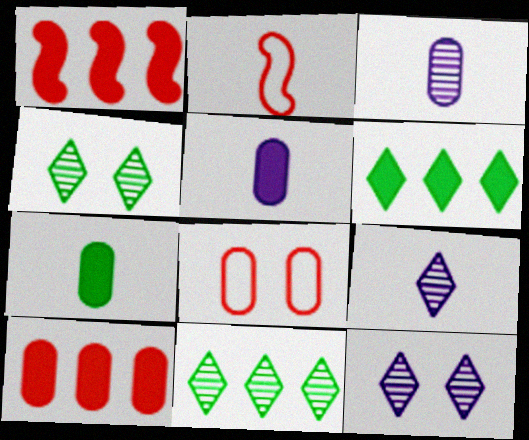[[2, 7, 9]]